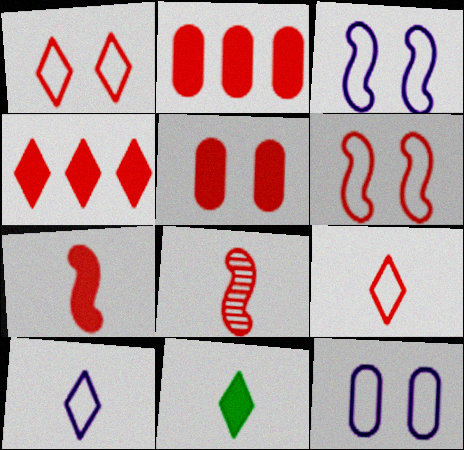[[1, 2, 8], 
[4, 5, 7]]